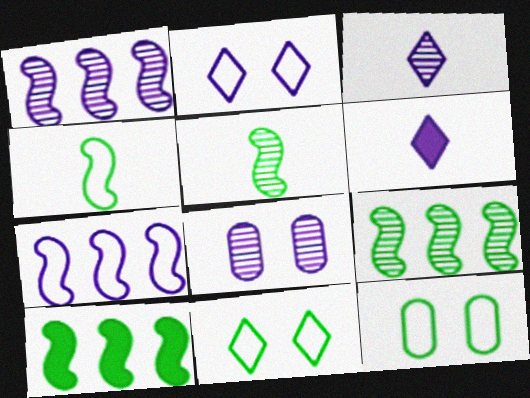[[1, 3, 8], 
[6, 7, 8]]